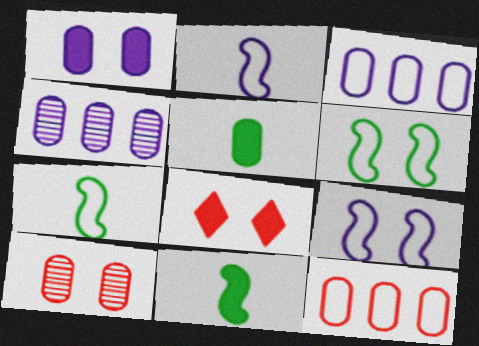[[3, 5, 10], 
[4, 7, 8]]